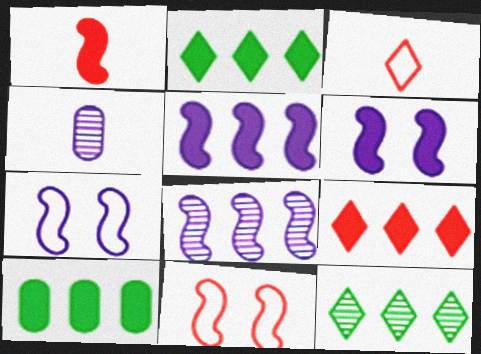[[2, 4, 11], 
[5, 9, 10]]